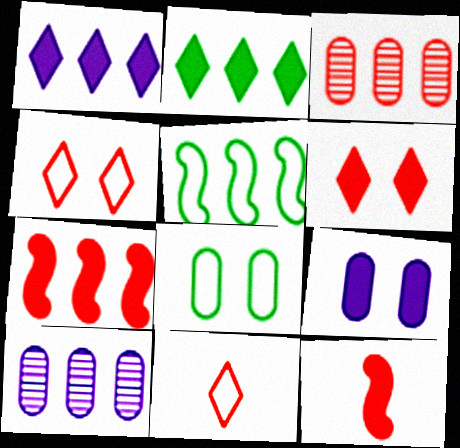[[1, 3, 5], 
[2, 9, 12], 
[3, 4, 12]]